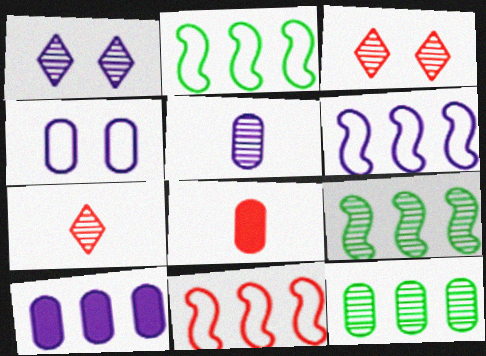[[1, 2, 8], 
[2, 6, 11], 
[3, 5, 9], 
[3, 8, 11], 
[4, 5, 10], 
[4, 8, 12]]